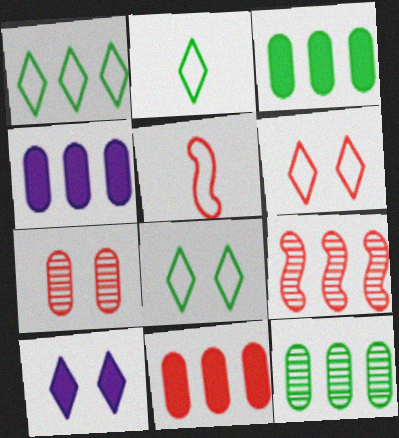[[1, 2, 8], 
[1, 4, 9], 
[3, 4, 11], 
[5, 10, 12]]